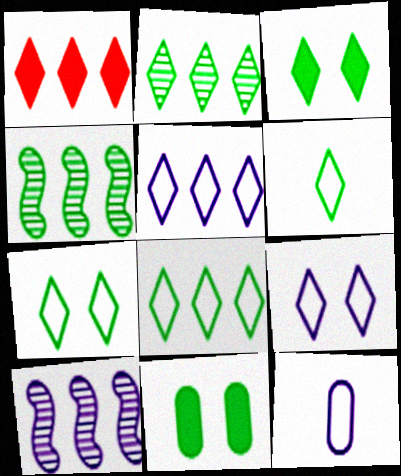[[1, 2, 5], 
[2, 3, 6], 
[4, 6, 11], 
[6, 7, 8]]